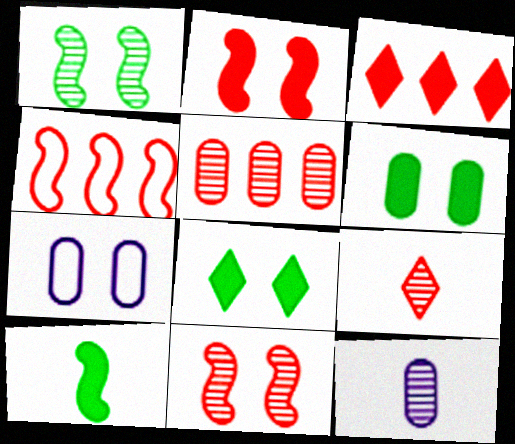[[3, 4, 5], 
[4, 8, 12], 
[5, 9, 11], 
[7, 8, 11]]